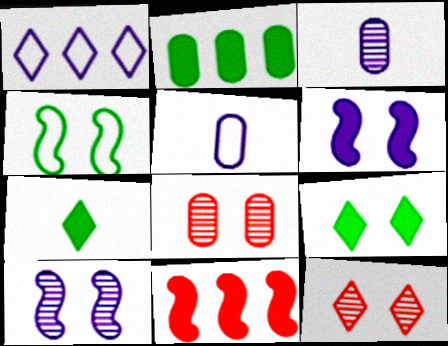[[1, 3, 6], 
[1, 7, 12], 
[2, 5, 8]]